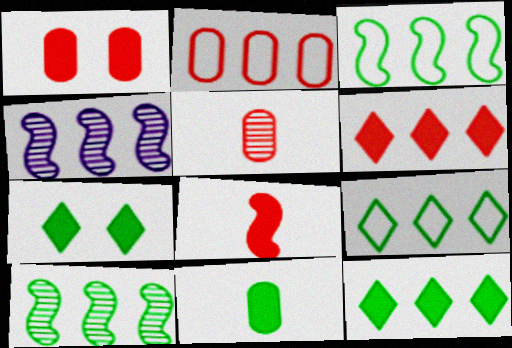[[1, 2, 5], 
[1, 6, 8], 
[2, 4, 12]]